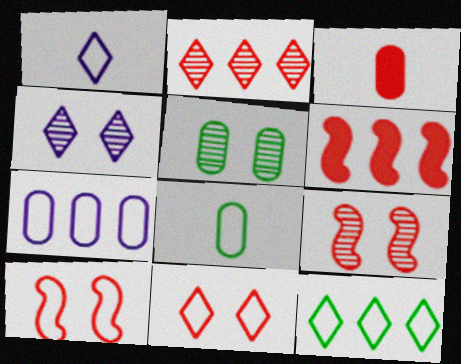[[1, 5, 6], 
[1, 11, 12], 
[2, 3, 10], 
[3, 5, 7], 
[4, 5, 9], 
[4, 6, 8]]